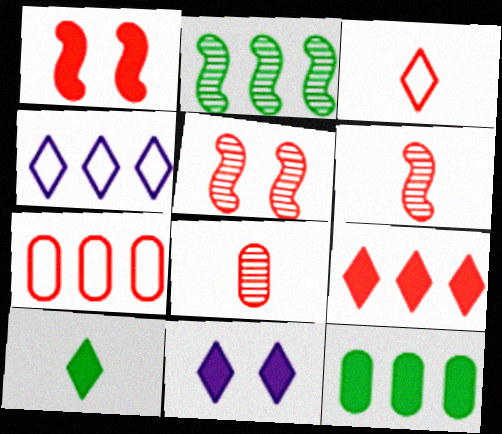[[9, 10, 11]]